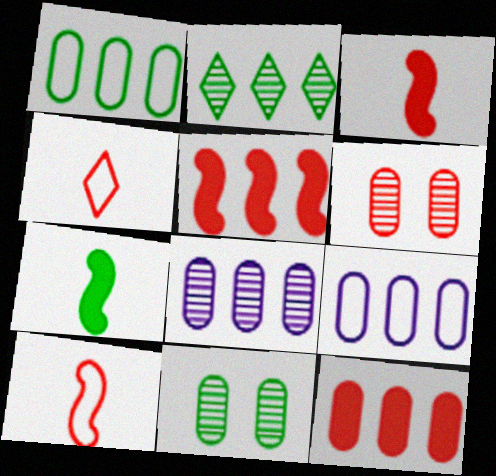[[1, 8, 12], 
[2, 5, 9], 
[4, 5, 6]]